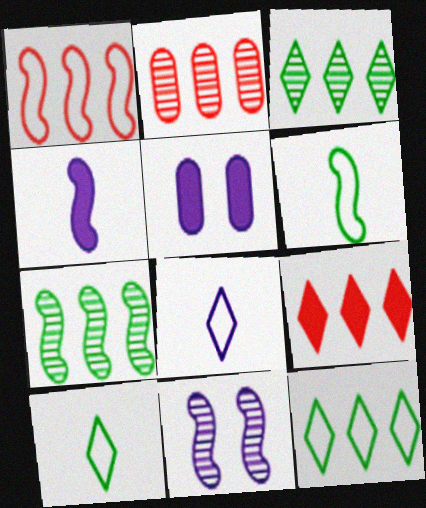[[1, 2, 9]]